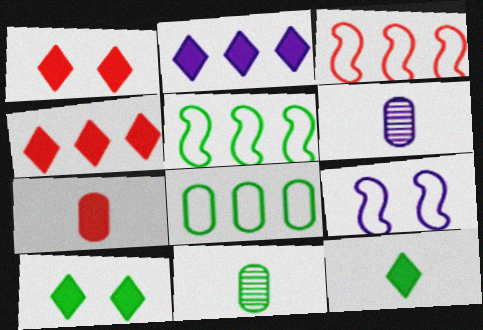[[1, 2, 12], 
[1, 5, 6], 
[2, 6, 9], 
[3, 6, 10], 
[4, 9, 11], 
[5, 10, 11]]